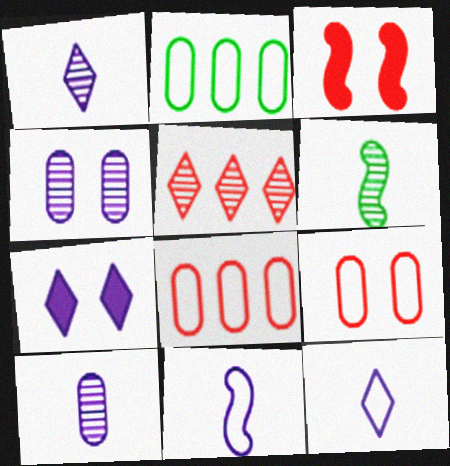[[1, 2, 3], 
[4, 5, 6], 
[6, 7, 8]]